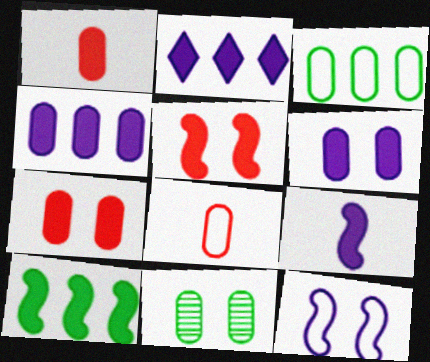[[2, 6, 9], 
[4, 8, 11], 
[5, 9, 10]]